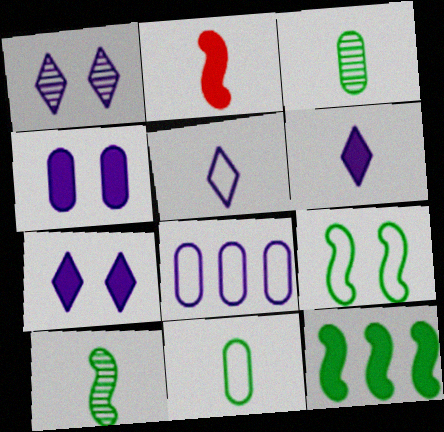[[2, 3, 5], 
[9, 10, 12]]